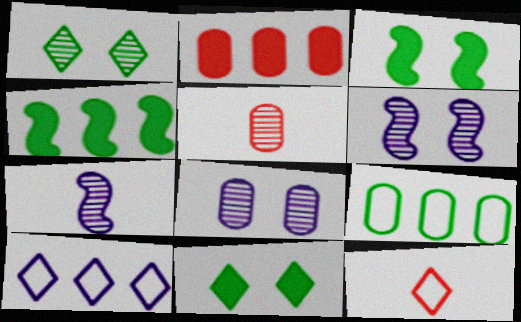[[3, 5, 10], 
[4, 8, 12]]